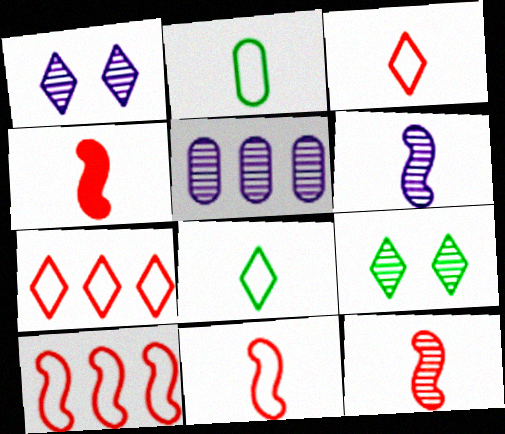[[1, 5, 6], 
[4, 11, 12], 
[5, 9, 12]]